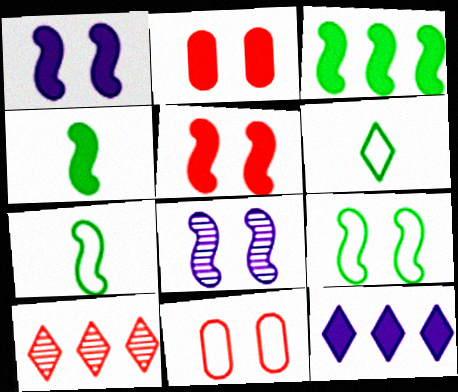[[2, 4, 12], 
[5, 8, 9]]